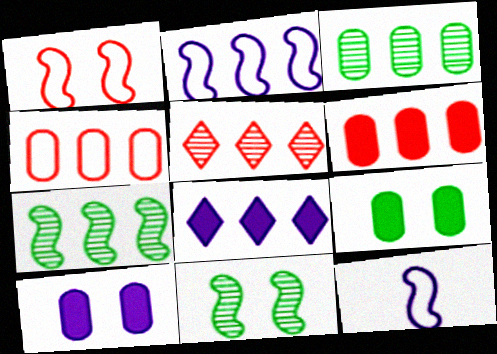[[4, 7, 8], 
[5, 9, 12]]